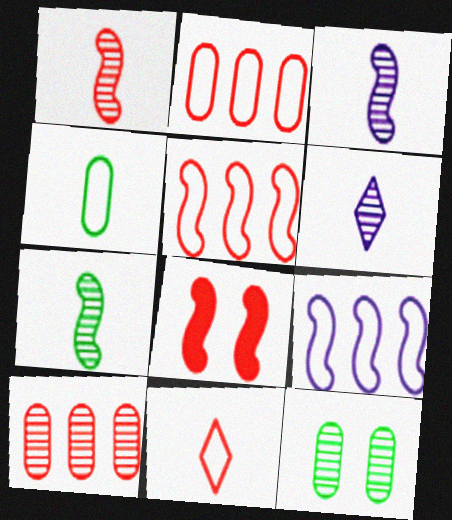[[1, 3, 7], 
[1, 5, 8], 
[7, 8, 9], 
[8, 10, 11]]